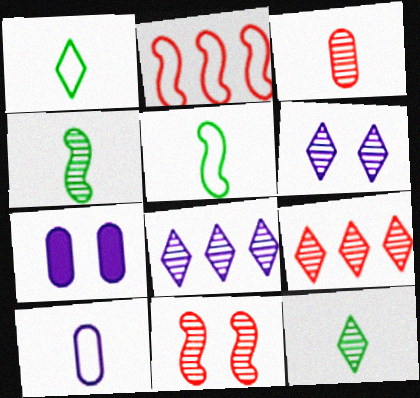[[2, 7, 12], 
[3, 9, 11], 
[5, 7, 9], 
[6, 9, 12]]